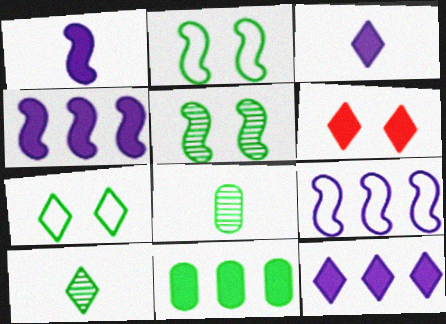[[1, 6, 11], 
[2, 10, 11], 
[6, 8, 9]]